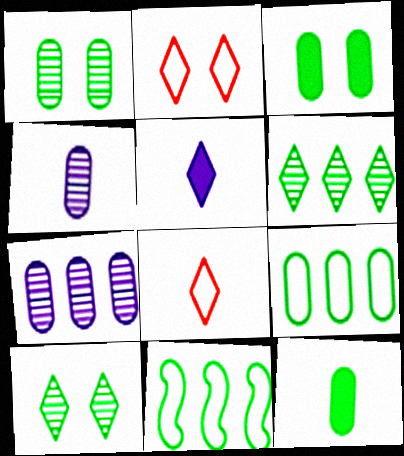[[1, 9, 12], 
[2, 5, 6], 
[10, 11, 12]]